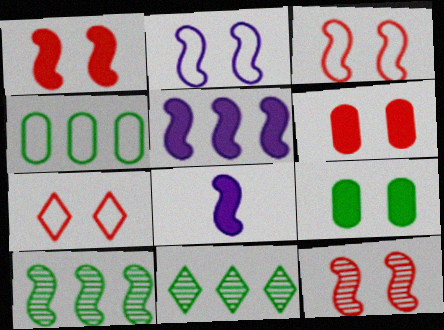[[1, 3, 12], 
[3, 8, 10], 
[6, 7, 12]]